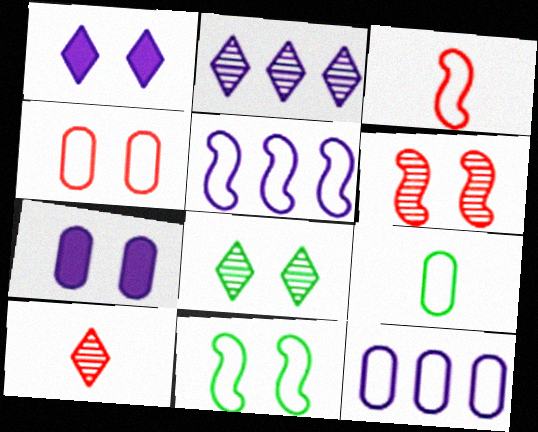[[2, 8, 10], 
[3, 5, 11], 
[4, 9, 12]]